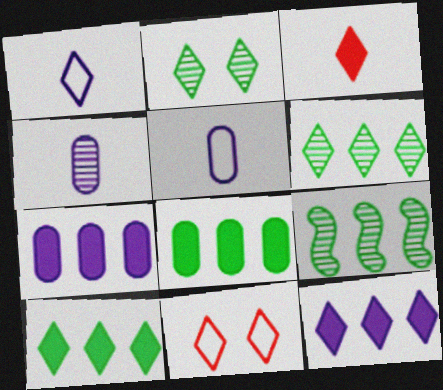[]